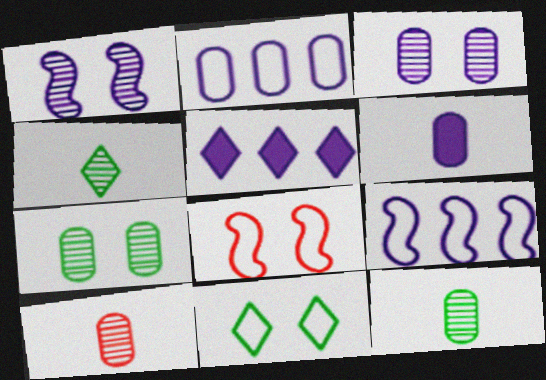[[2, 3, 6], 
[5, 8, 12]]